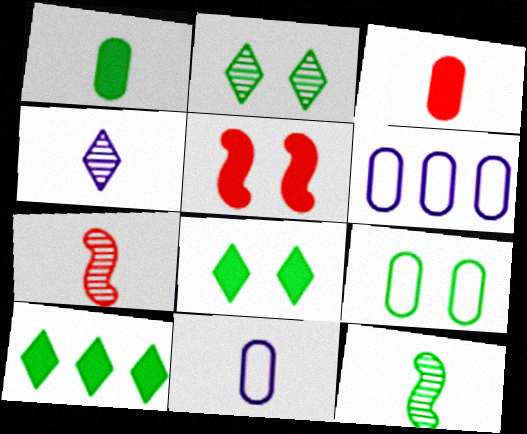[[6, 7, 8], 
[9, 10, 12]]